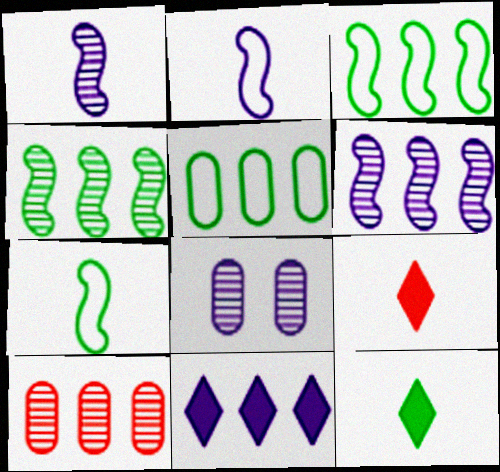[[2, 8, 11], 
[3, 8, 9], 
[3, 10, 11]]